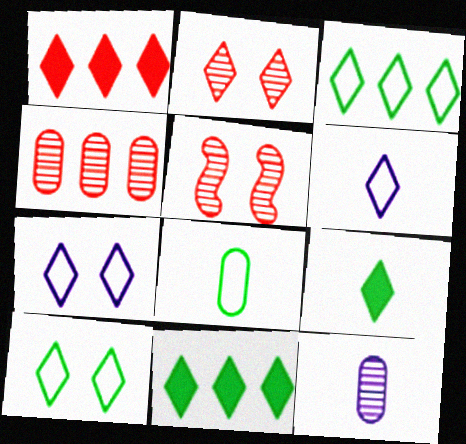[[2, 6, 11]]